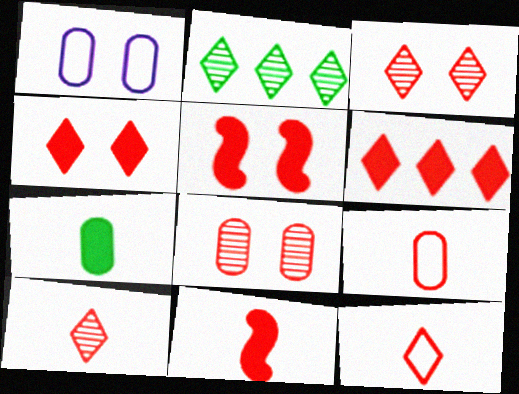[[1, 2, 11], 
[3, 6, 12], 
[9, 10, 11]]